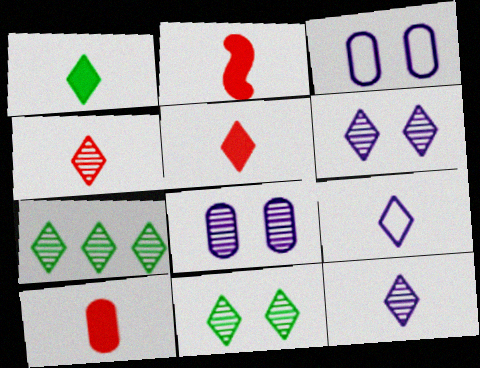[[1, 4, 9], 
[2, 3, 7], 
[2, 5, 10], 
[4, 6, 7]]